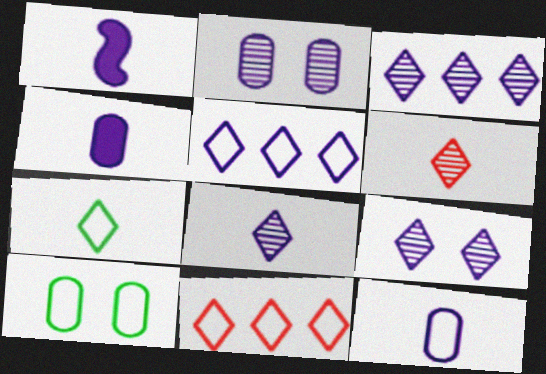[[1, 2, 5], 
[1, 8, 12], 
[3, 8, 9]]